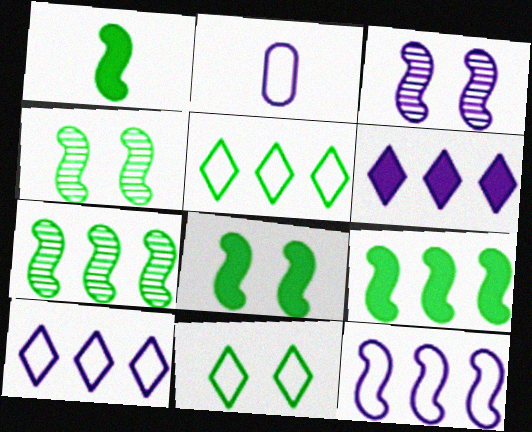[[1, 8, 9], 
[2, 3, 6]]